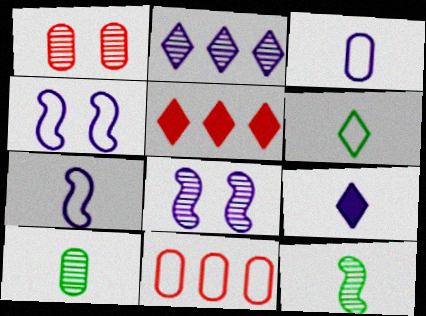[[1, 2, 12], 
[4, 5, 10], 
[4, 6, 11]]